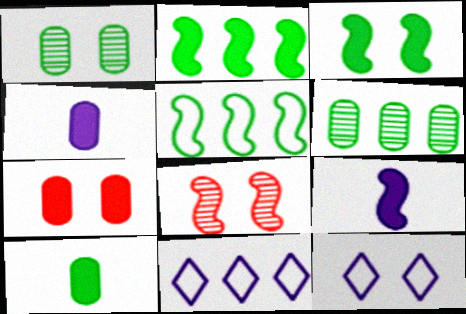[[5, 8, 9], 
[8, 10, 11]]